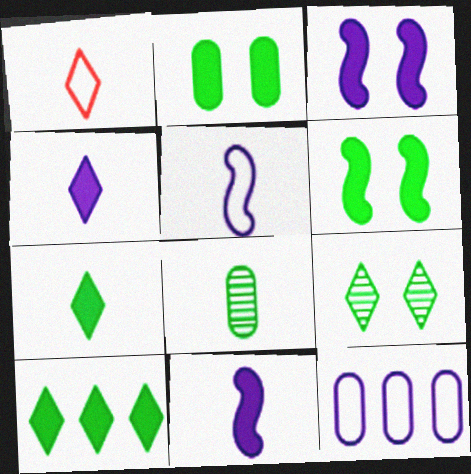[[1, 8, 11]]